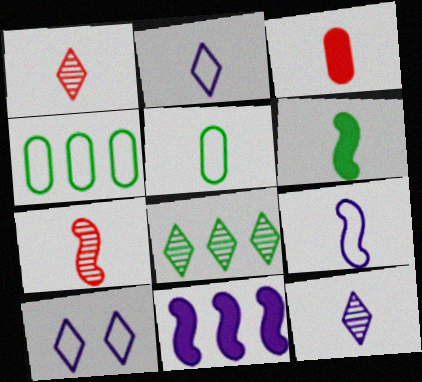[[6, 7, 9]]